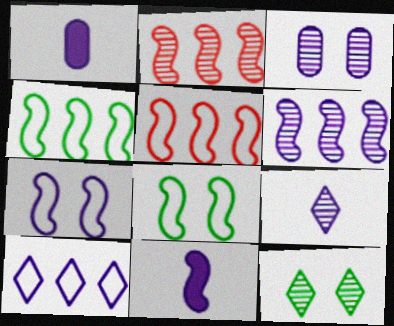[[1, 5, 12], 
[2, 8, 11], 
[3, 6, 9], 
[3, 10, 11], 
[6, 7, 11]]